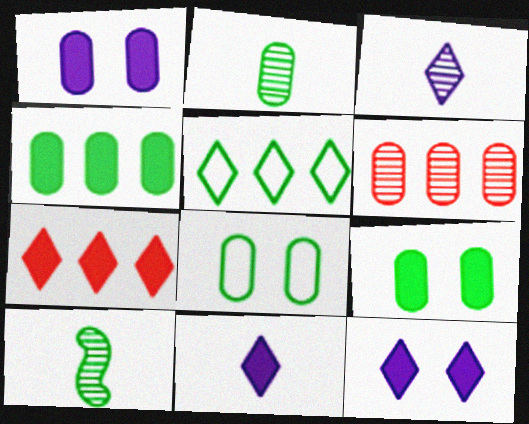[[2, 4, 8], 
[5, 9, 10]]